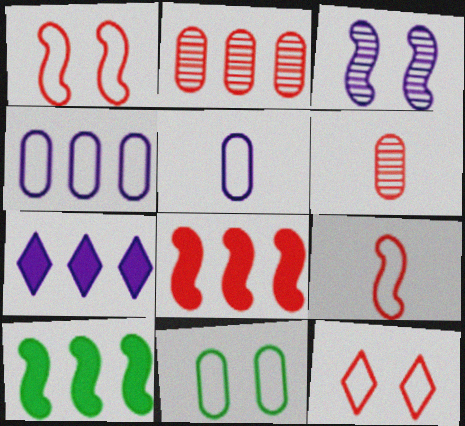[[3, 5, 7], 
[3, 9, 10], 
[6, 8, 12]]